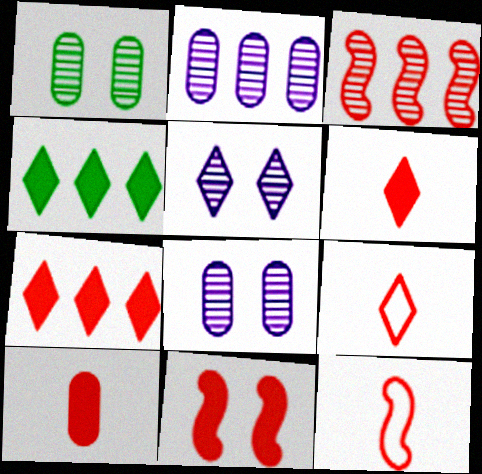[[3, 11, 12], 
[4, 5, 9], 
[4, 8, 12], 
[7, 10, 11]]